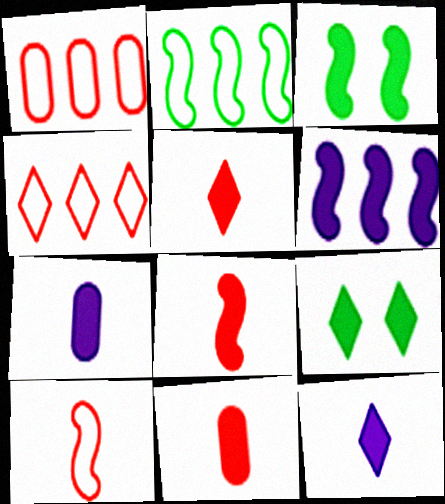[[3, 6, 8], 
[5, 8, 11], 
[6, 9, 11]]